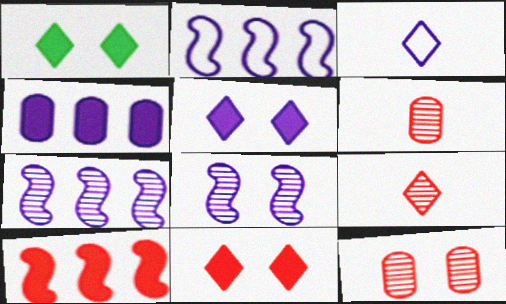[[1, 2, 6], 
[1, 5, 11], 
[3, 4, 8]]